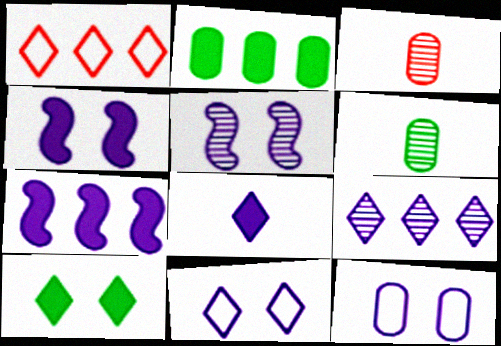[[1, 4, 6], 
[2, 3, 12], 
[8, 9, 11]]